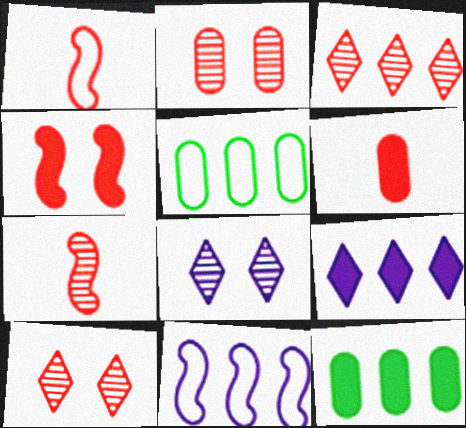[[1, 8, 12], 
[2, 3, 7], 
[3, 11, 12]]